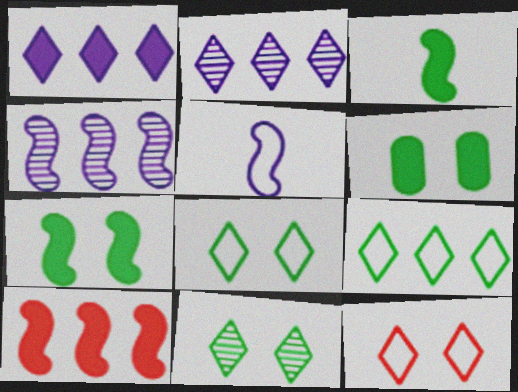[]